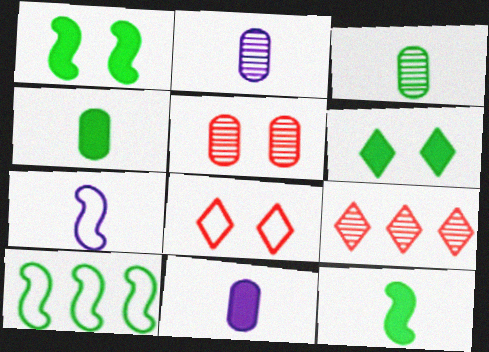[[3, 6, 10]]